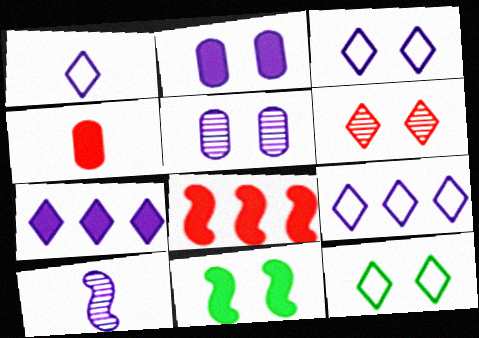[[1, 3, 9], 
[2, 9, 10], 
[4, 7, 11]]